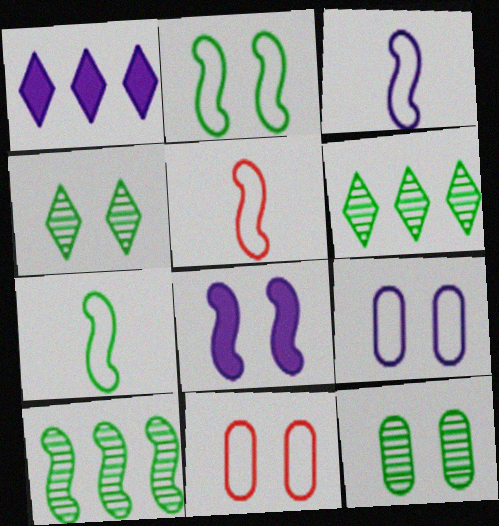[[1, 5, 12], 
[3, 5, 7], 
[4, 8, 11], 
[5, 8, 10]]